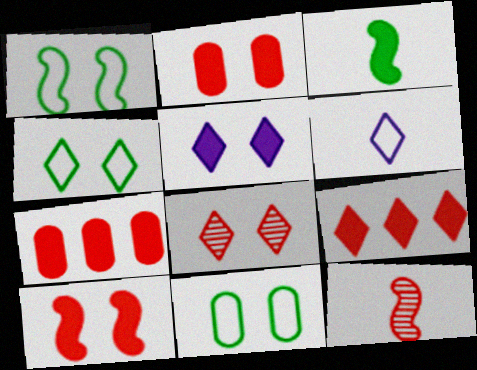[[1, 4, 11], 
[3, 5, 7], 
[4, 5, 8]]